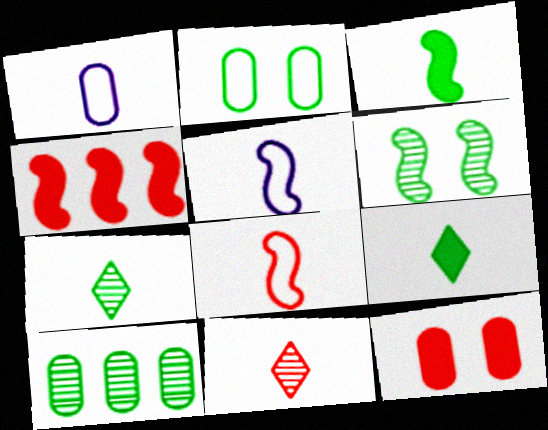[[1, 3, 11], 
[1, 10, 12], 
[4, 5, 6], 
[6, 7, 10]]